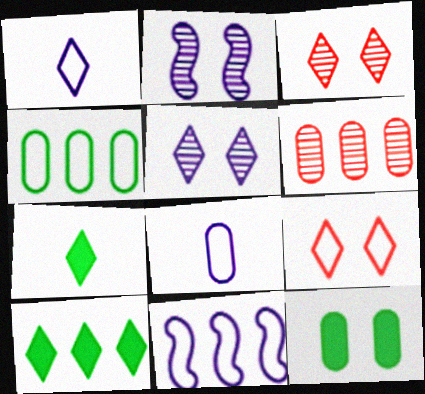[[1, 3, 10], 
[2, 9, 12], 
[6, 8, 12], 
[6, 10, 11]]